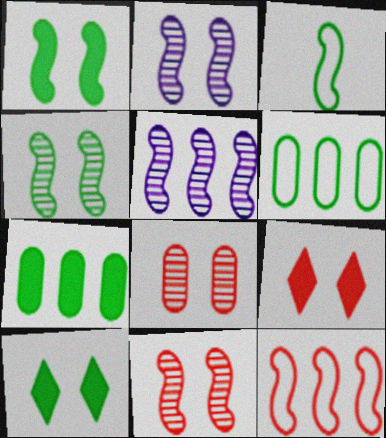[[2, 4, 11]]